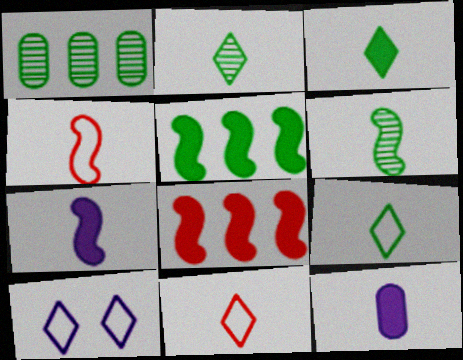[[2, 3, 9], 
[2, 4, 12], 
[4, 6, 7], 
[6, 11, 12]]